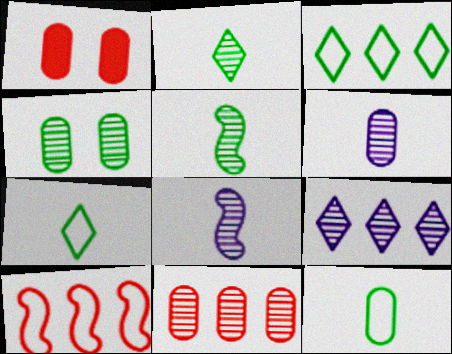[[1, 3, 8], 
[4, 6, 11]]